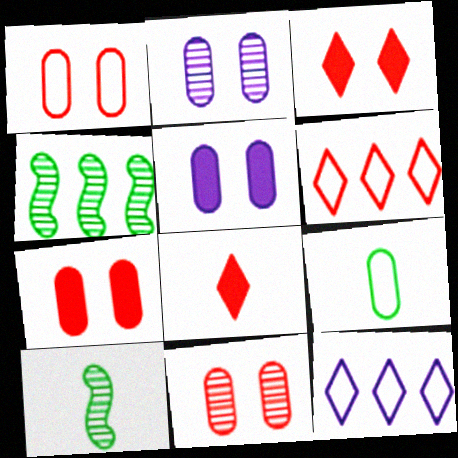[[1, 7, 11], 
[5, 6, 10], 
[7, 10, 12]]